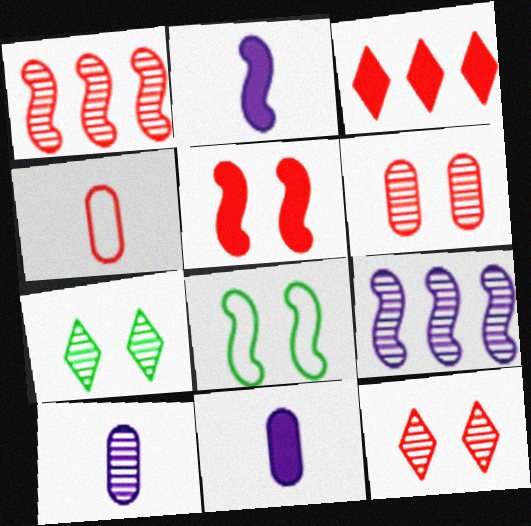[[1, 2, 8], 
[1, 7, 10], 
[3, 8, 10]]